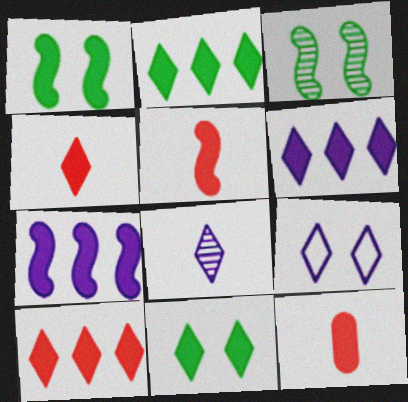[[1, 5, 7], 
[1, 6, 12], 
[2, 6, 10], 
[4, 5, 12], 
[4, 6, 11], 
[6, 8, 9], 
[7, 11, 12]]